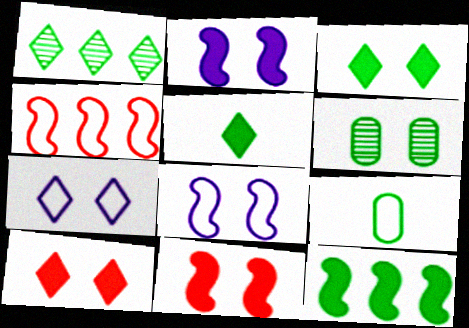[[4, 7, 9], 
[6, 7, 11], 
[6, 8, 10]]